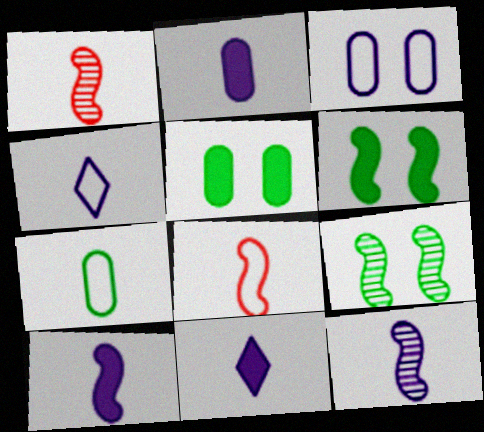[[1, 7, 11], 
[2, 4, 12], 
[2, 10, 11], 
[4, 7, 8]]